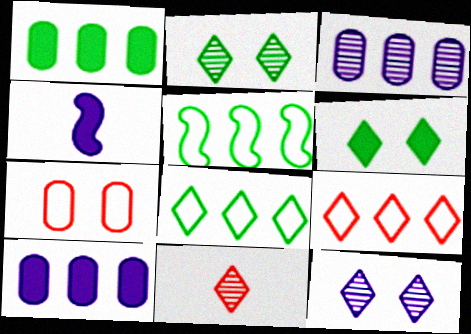[]